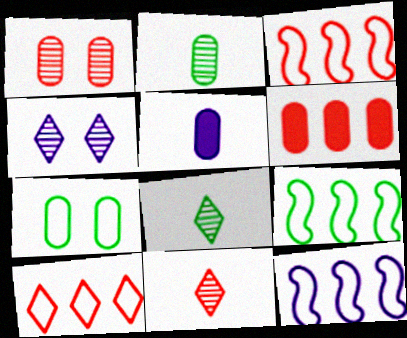[[3, 9, 12], 
[4, 5, 12]]